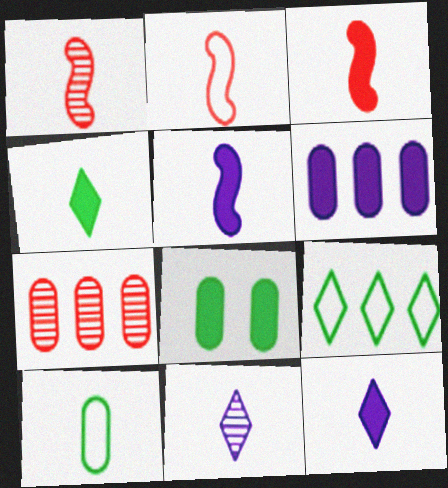[[1, 2, 3], 
[1, 10, 12], 
[3, 10, 11]]